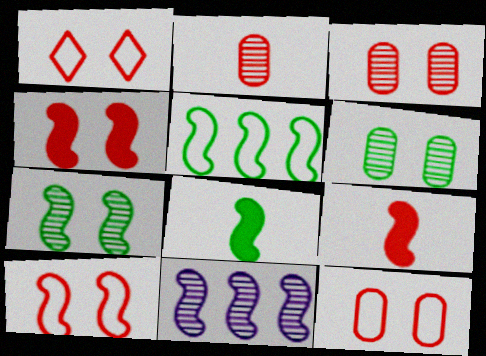[[1, 3, 4], 
[1, 10, 12], 
[5, 7, 8], 
[8, 10, 11]]